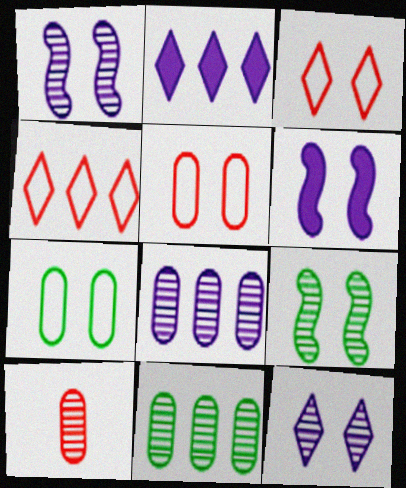[]